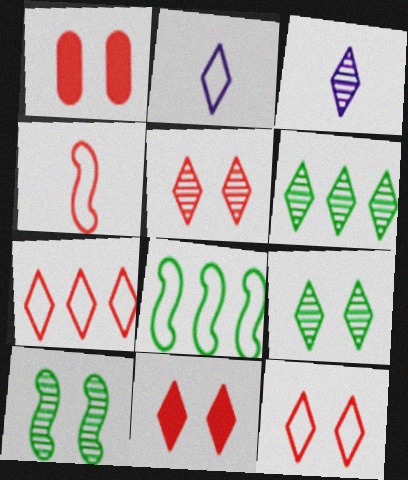[[1, 3, 8], 
[2, 6, 11], 
[3, 5, 6], 
[5, 11, 12]]